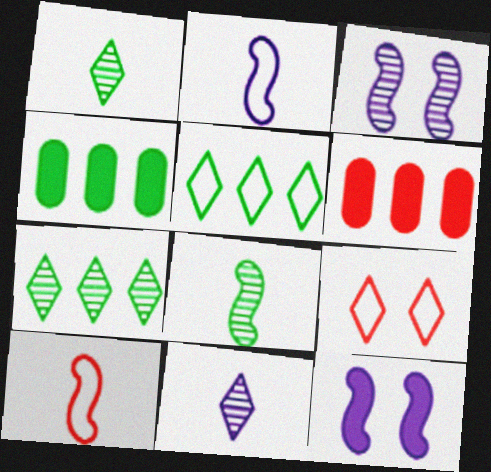[]